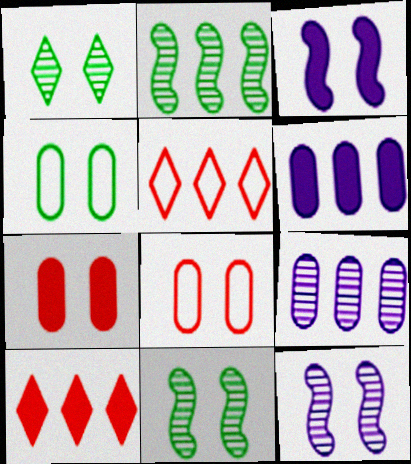[[1, 3, 8], 
[2, 5, 6]]